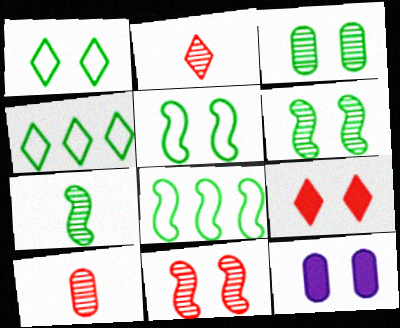[[1, 11, 12], 
[2, 8, 12]]